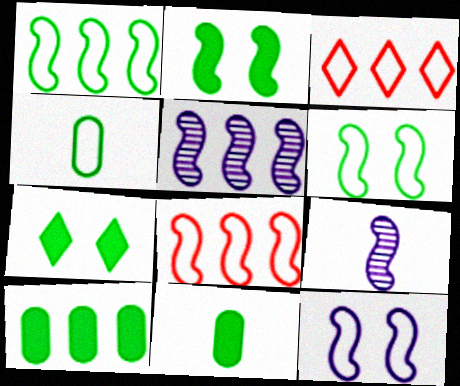[[2, 8, 9], 
[3, 4, 12], 
[3, 5, 10]]